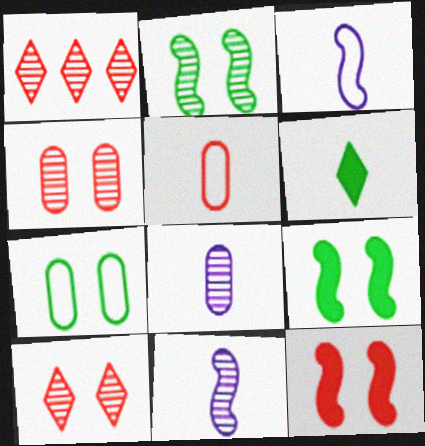[[1, 2, 8], 
[1, 5, 12], 
[5, 6, 11]]